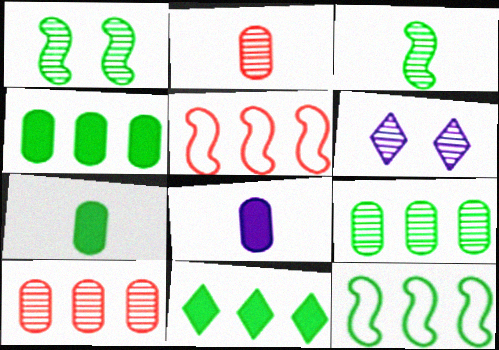[[3, 6, 10], 
[5, 6, 7], 
[9, 11, 12]]